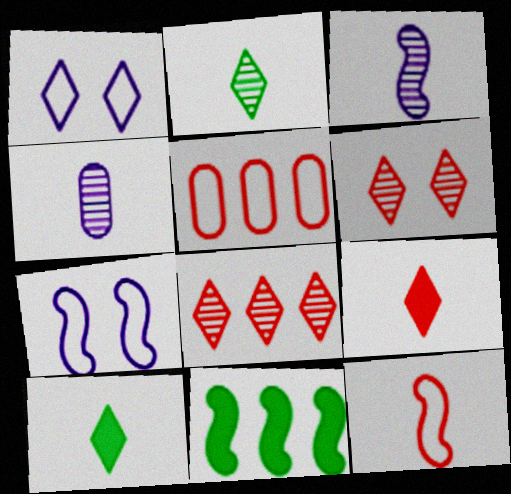[[1, 8, 10], 
[4, 10, 12]]